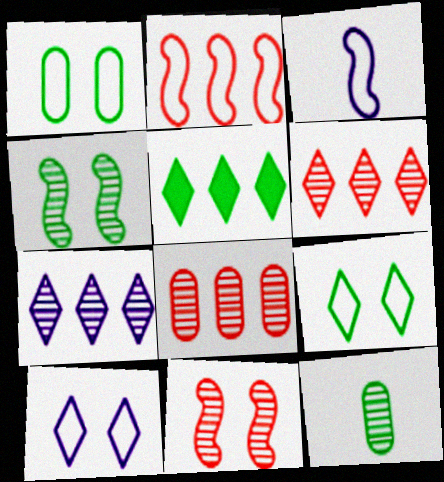[[7, 11, 12]]